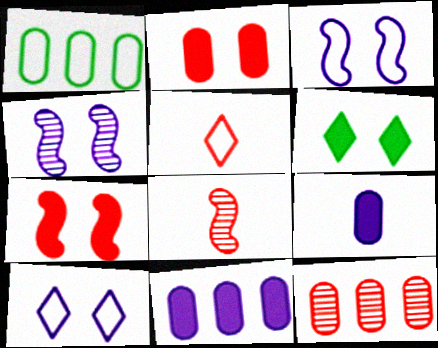[[1, 3, 5], 
[1, 11, 12], 
[5, 7, 12]]